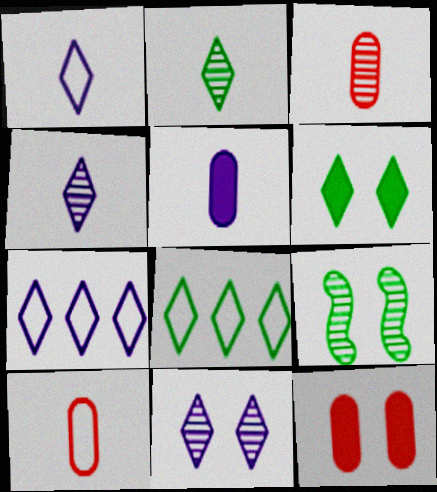[[2, 6, 8]]